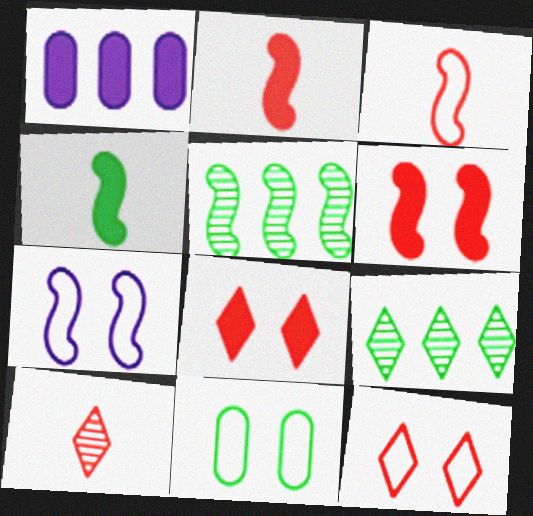[[1, 4, 8], 
[2, 5, 7], 
[4, 9, 11], 
[7, 11, 12]]